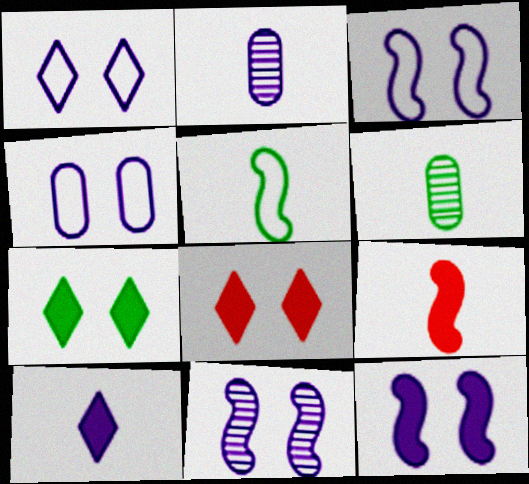[[1, 3, 4], 
[3, 11, 12]]